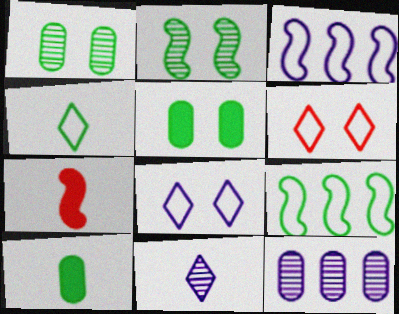[[2, 3, 7]]